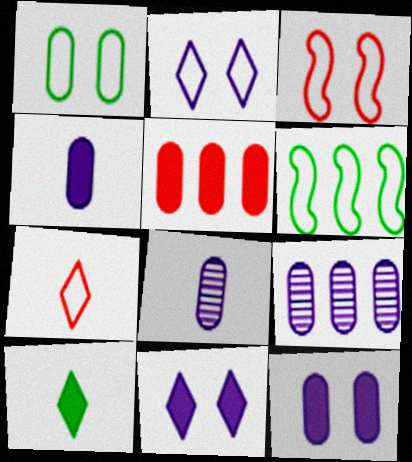[[1, 2, 3], 
[1, 5, 8], 
[3, 9, 10]]